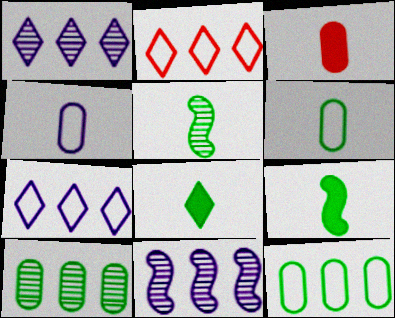[[5, 6, 8]]